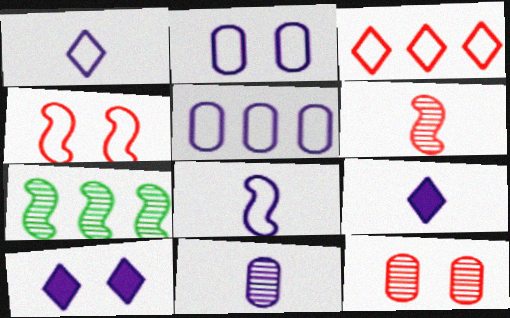[[8, 9, 11]]